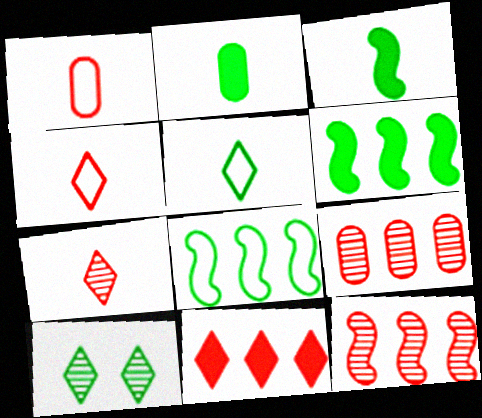[[2, 8, 10]]